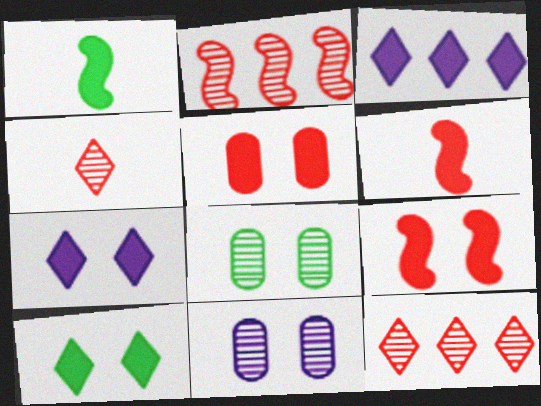[[1, 3, 5]]